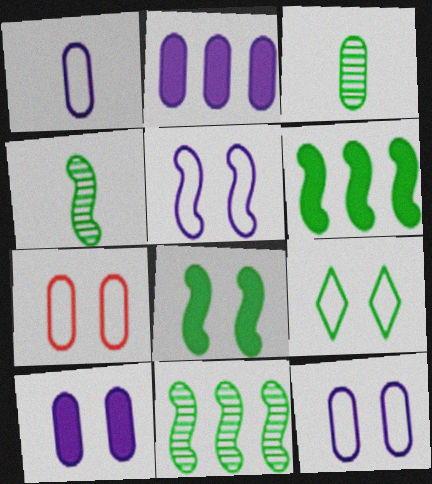[[2, 3, 7], 
[3, 6, 9], 
[5, 7, 9]]